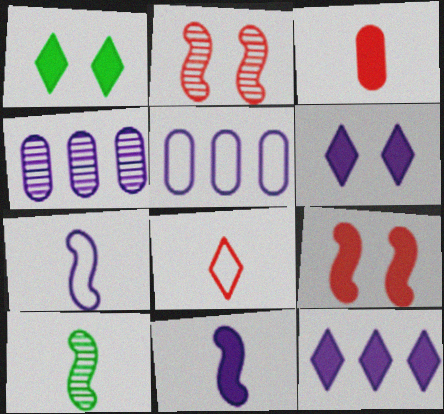[[4, 6, 7]]